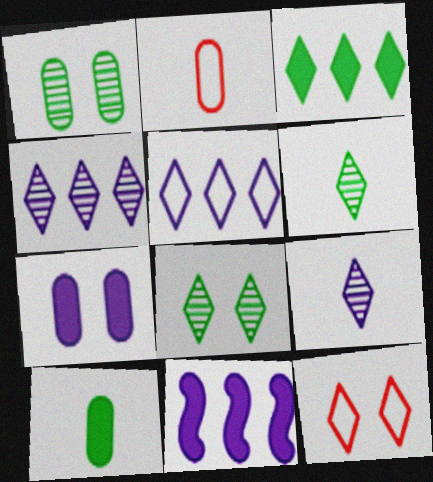[[2, 8, 11], 
[3, 9, 12]]